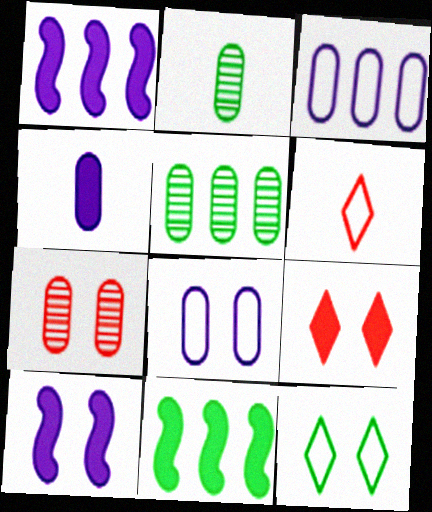[[2, 11, 12], 
[4, 9, 11], 
[5, 6, 10], 
[7, 10, 12]]